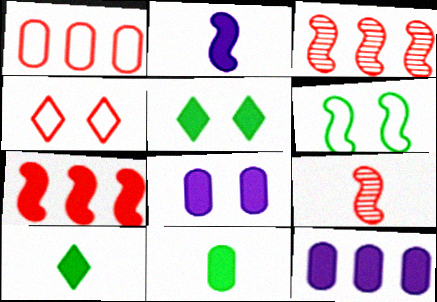[[2, 3, 6], 
[7, 8, 10]]